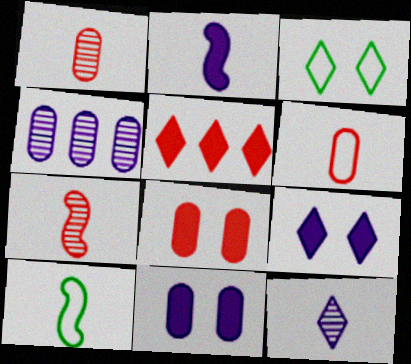[[2, 7, 10], 
[3, 5, 12]]